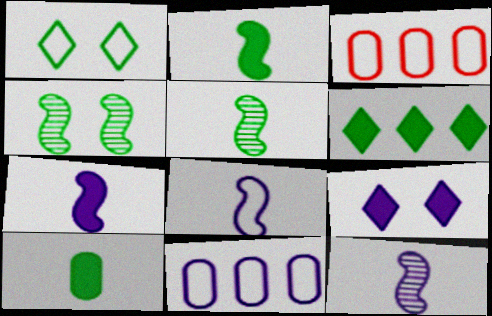[[1, 3, 8], 
[3, 5, 9], 
[7, 8, 12], 
[9, 11, 12]]